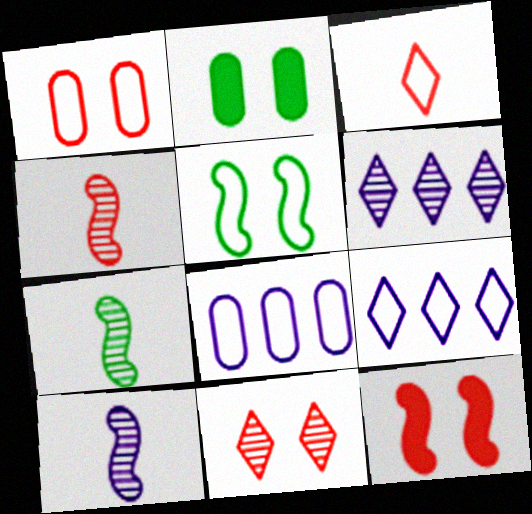[[1, 11, 12], 
[2, 4, 9], 
[3, 5, 8], 
[4, 7, 10]]